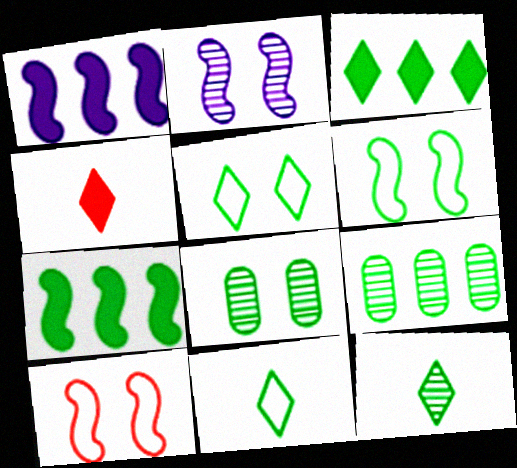[[3, 5, 12], 
[7, 8, 11]]